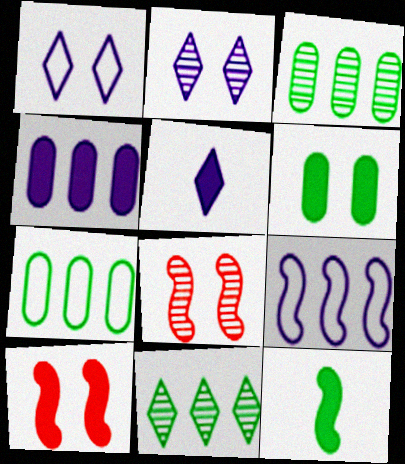[[1, 6, 8], 
[5, 7, 8], 
[8, 9, 12]]